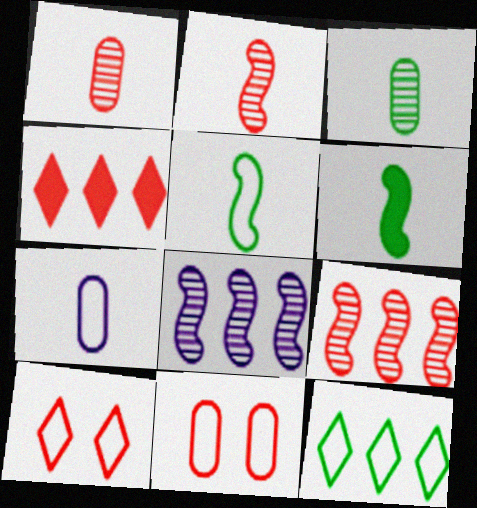[[2, 4, 11]]